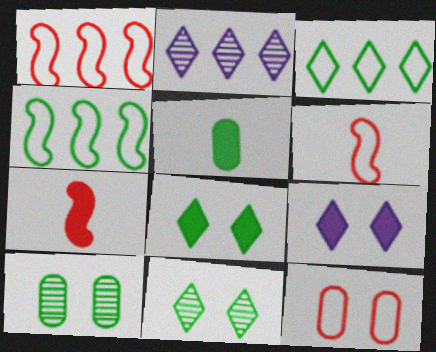[[4, 5, 11]]